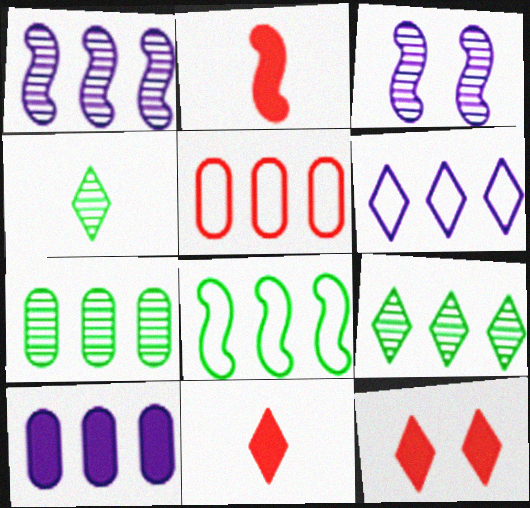[[1, 6, 10], 
[2, 3, 8], 
[4, 6, 12], 
[5, 6, 8], 
[5, 7, 10]]